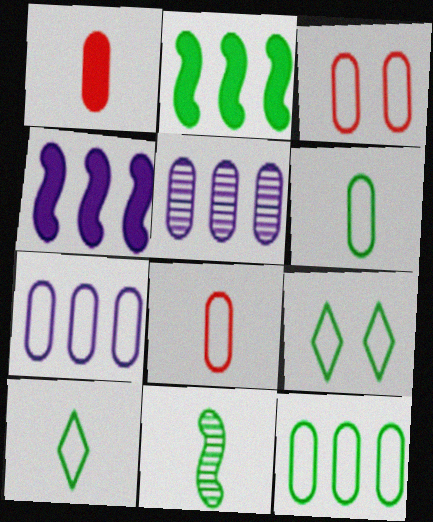[[3, 6, 7]]